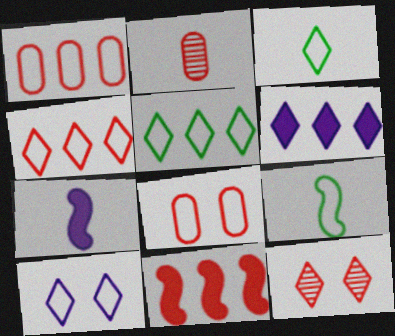[[1, 9, 10], 
[2, 3, 7], 
[3, 4, 10], 
[3, 6, 12]]